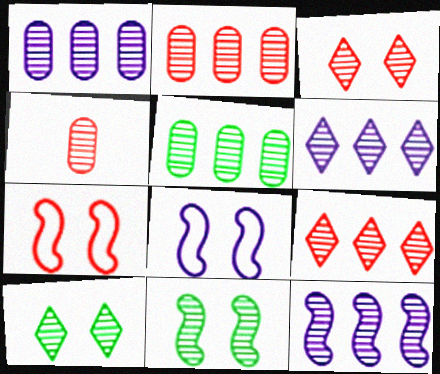[[1, 2, 5], 
[1, 6, 12], 
[4, 6, 11], 
[4, 10, 12], 
[5, 9, 12]]